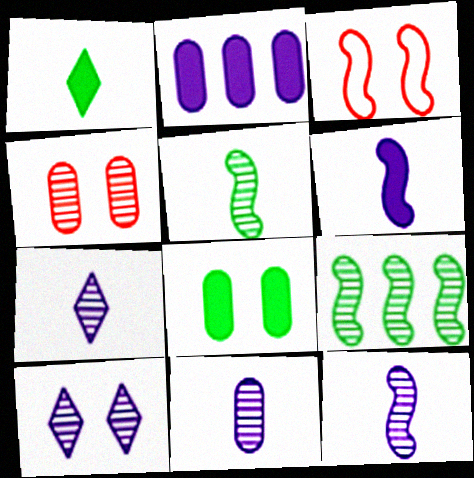[[3, 6, 9], 
[3, 8, 10], 
[4, 7, 9], 
[7, 11, 12]]